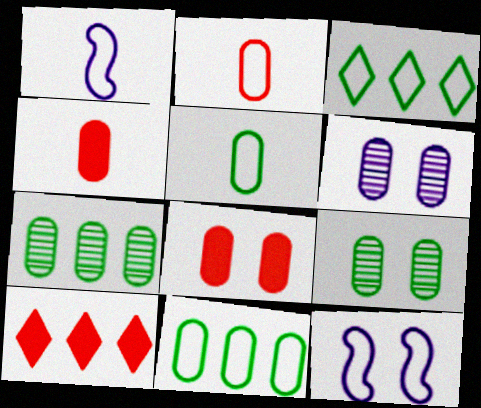[[1, 9, 10], 
[2, 3, 12], 
[4, 6, 11]]